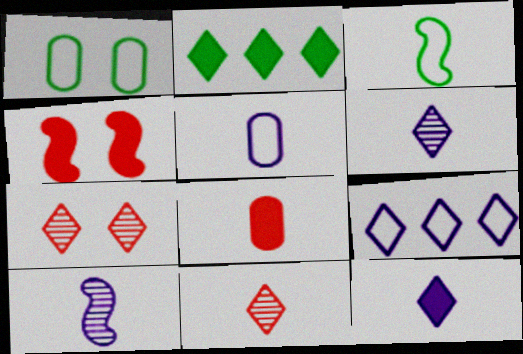[[3, 6, 8], 
[5, 10, 12]]